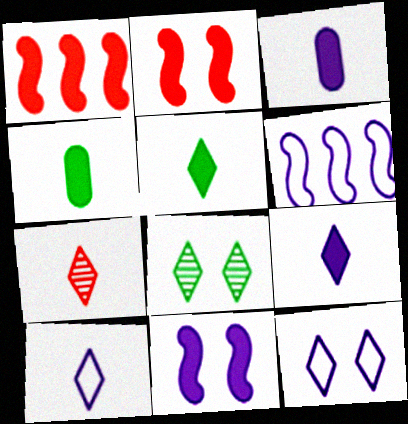[[5, 7, 10]]